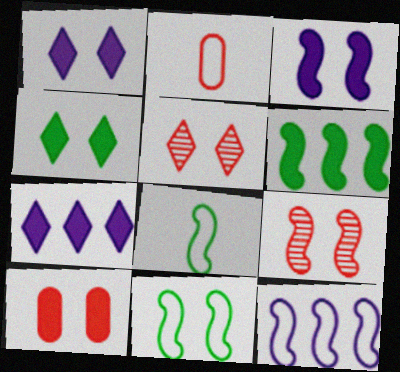[[3, 4, 10], 
[3, 9, 11]]